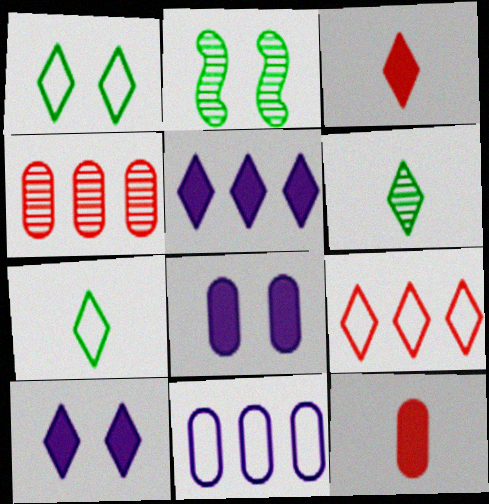[[2, 3, 11], 
[6, 9, 10]]